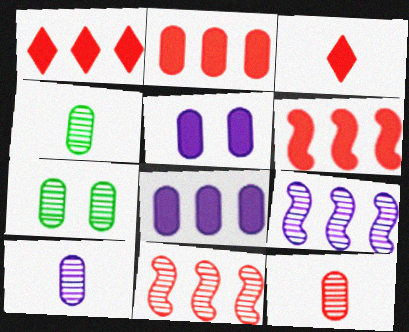[[1, 2, 6], 
[4, 10, 12]]